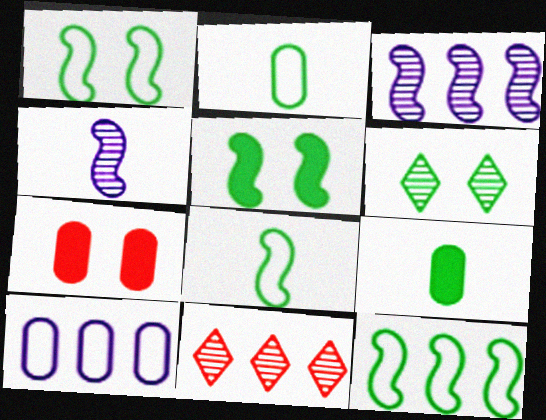[[1, 8, 12], 
[6, 9, 12]]